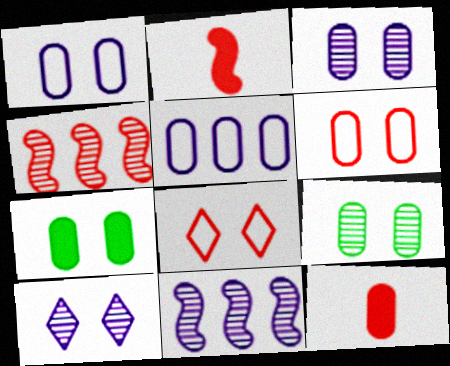[[3, 6, 7], 
[4, 8, 12], 
[5, 9, 12]]